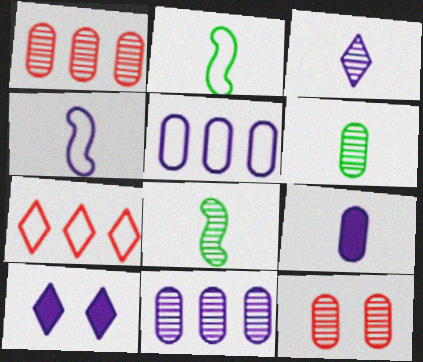[[1, 2, 10], 
[3, 4, 9], 
[4, 10, 11], 
[6, 11, 12]]